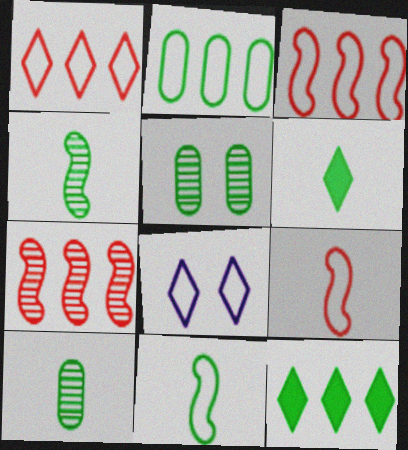[[2, 8, 9], 
[5, 11, 12], 
[6, 10, 11]]